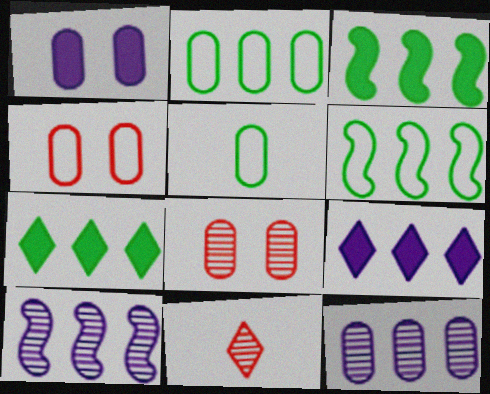[[1, 6, 11]]